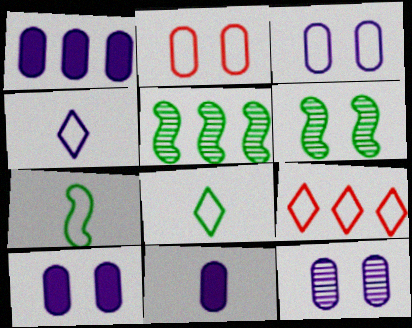[[1, 5, 9], 
[1, 10, 11], 
[3, 7, 9], 
[3, 10, 12], 
[6, 9, 11]]